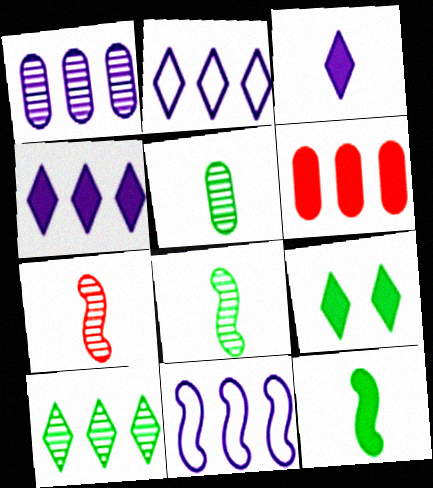[[1, 4, 11], 
[6, 10, 11]]